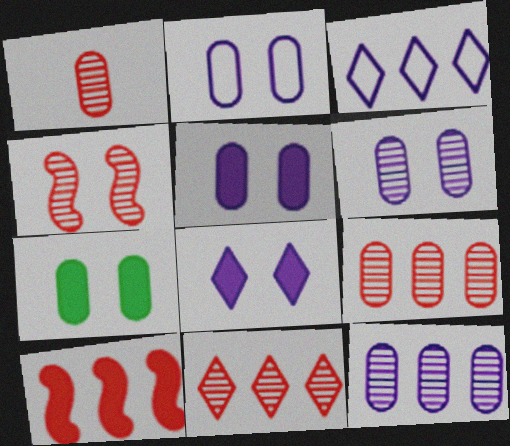[[1, 4, 11], 
[2, 5, 6]]